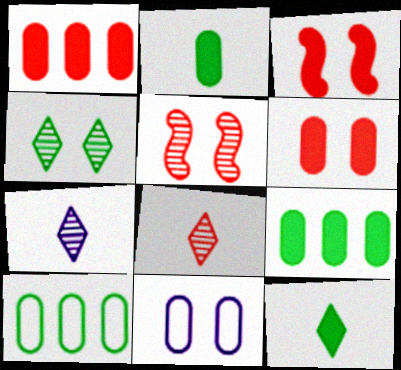[[3, 4, 11], 
[3, 7, 10]]